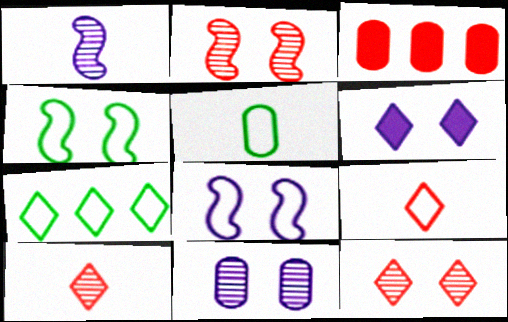[[2, 3, 9], 
[3, 5, 11], 
[4, 5, 7], 
[6, 7, 10], 
[6, 8, 11]]